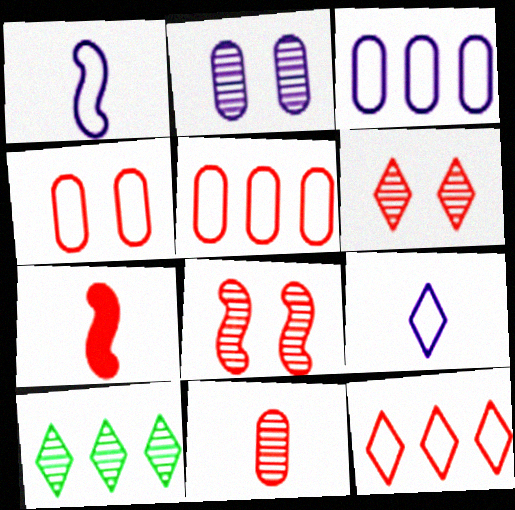[[5, 6, 7]]